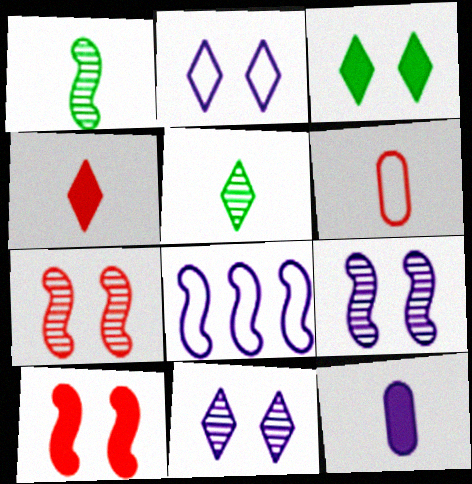[[1, 8, 10], 
[8, 11, 12]]